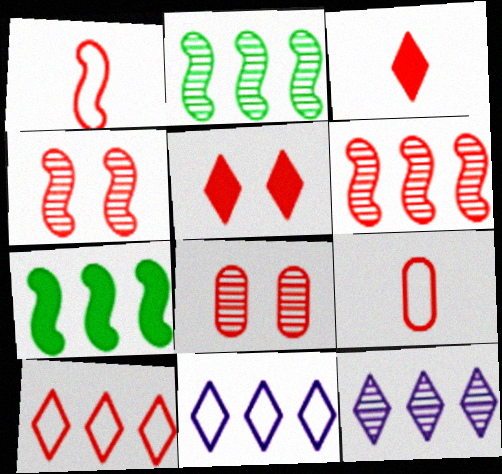[[5, 6, 9]]